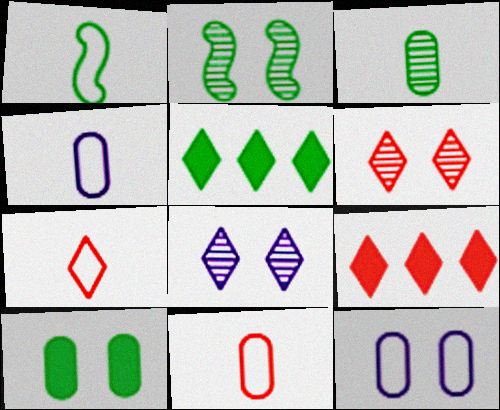[[1, 4, 7], 
[2, 4, 9], 
[5, 7, 8], 
[6, 7, 9]]